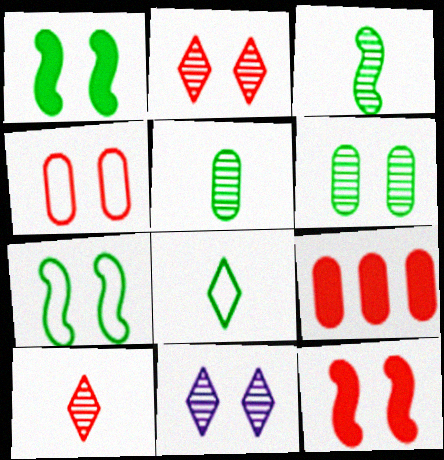[[1, 4, 11], 
[2, 4, 12]]